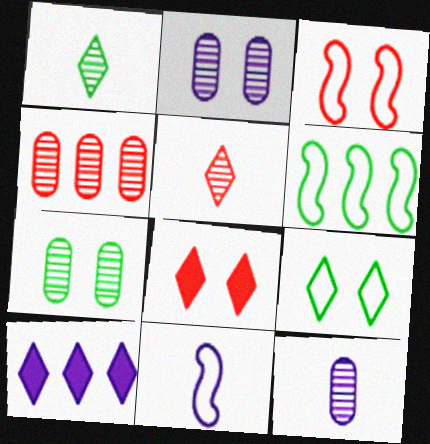[[2, 10, 11], 
[3, 6, 11], 
[4, 6, 10], 
[4, 7, 12], 
[5, 9, 10], 
[6, 8, 12]]